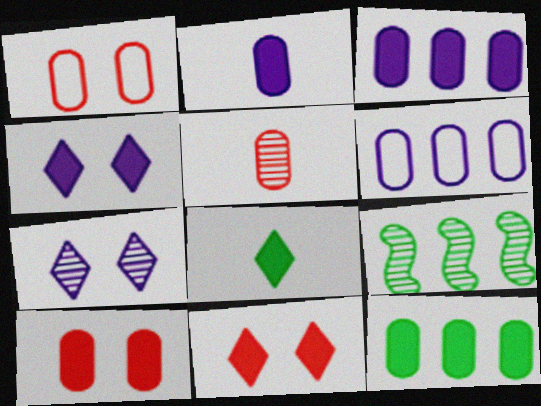[[2, 10, 12], 
[5, 7, 9]]